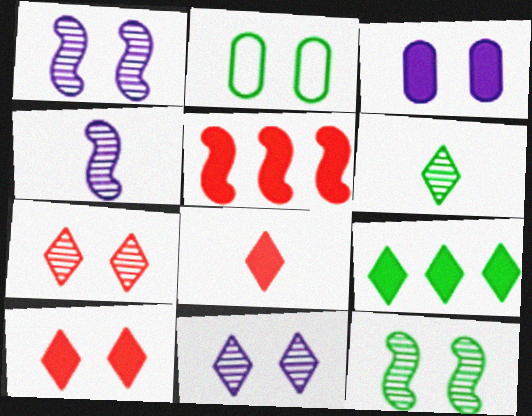[[1, 2, 10]]